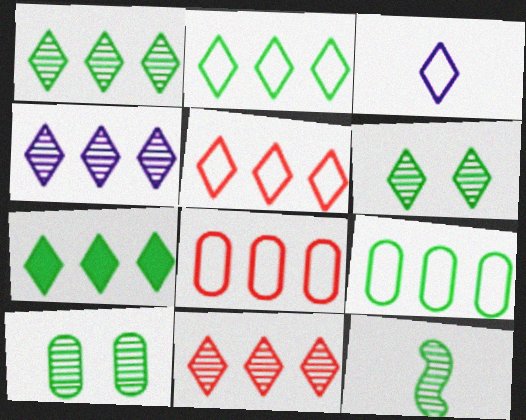[[1, 2, 7], 
[1, 4, 11], 
[1, 10, 12], 
[4, 5, 7]]